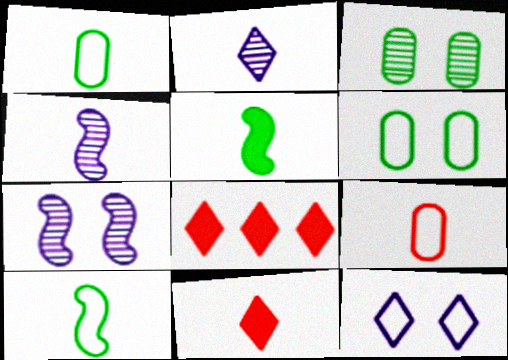[[1, 4, 11], 
[1, 7, 8], 
[2, 5, 9], 
[4, 6, 8]]